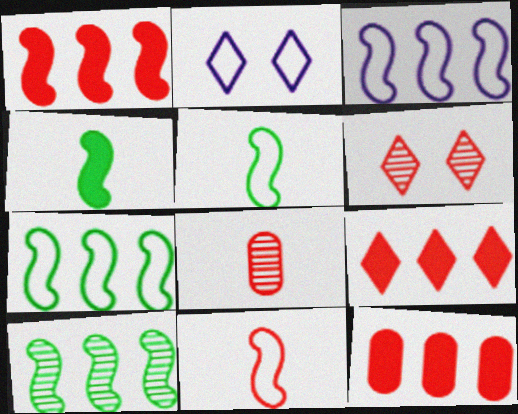[[1, 3, 10], 
[1, 9, 12], 
[6, 11, 12]]